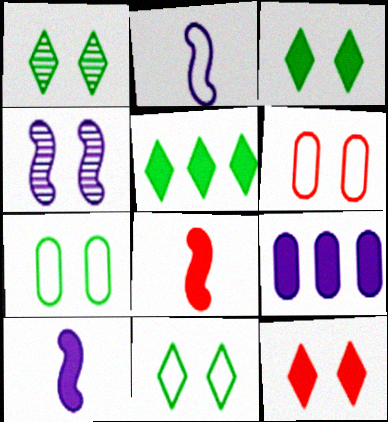[[1, 3, 11], 
[3, 4, 6], 
[3, 8, 9], 
[4, 7, 12]]